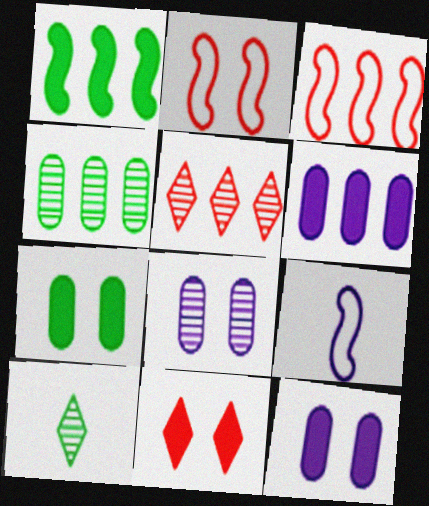[[2, 6, 10], 
[3, 10, 12], 
[4, 9, 11], 
[5, 7, 9]]